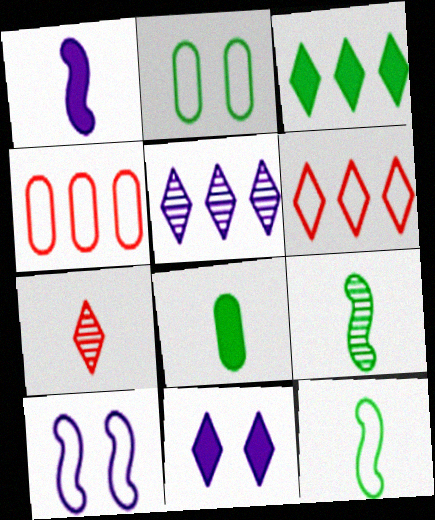[[2, 3, 9], 
[3, 5, 6], 
[4, 9, 11]]